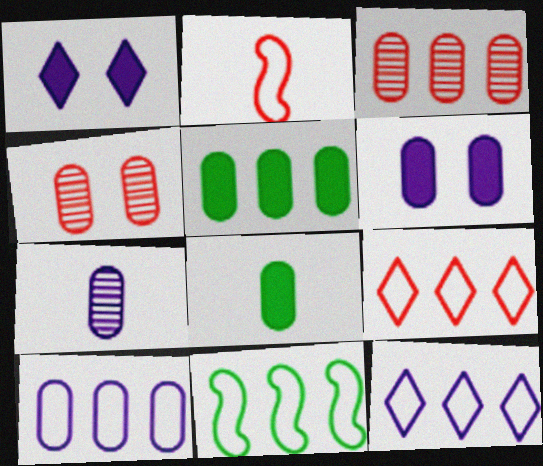[[3, 5, 10], 
[4, 8, 10], 
[6, 7, 10], 
[9, 10, 11]]